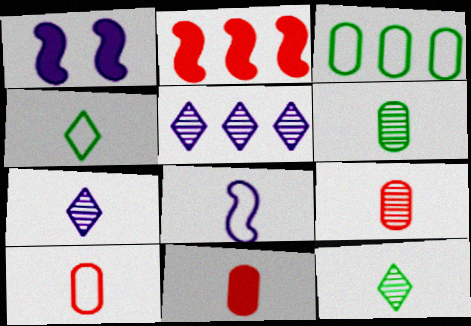[[2, 3, 5], 
[4, 8, 10], 
[8, 11, 12], 
[9, 10, 11]]